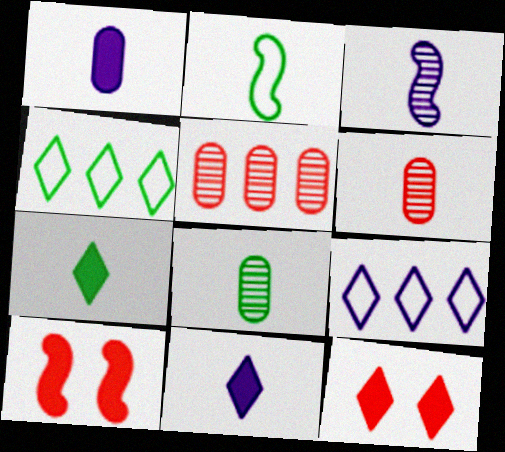[[2, 6, 11], 
[2, 7, 8], 
[8, 9, 10]]